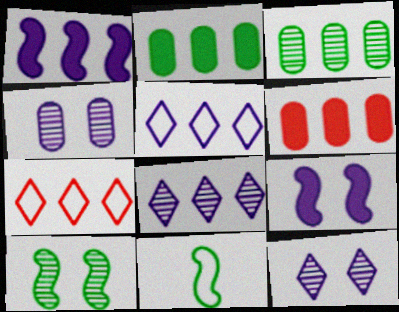[[1, 3, 7], 
[6, 11, 12]]